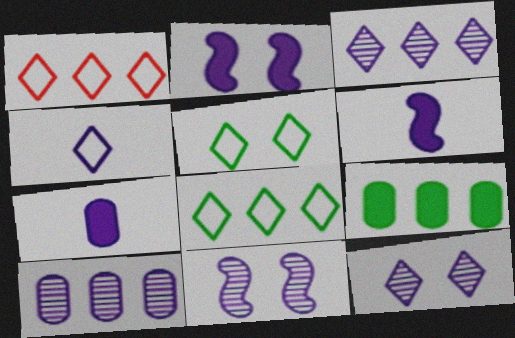[[1, 4, 5], 
[2, 4, 10]]